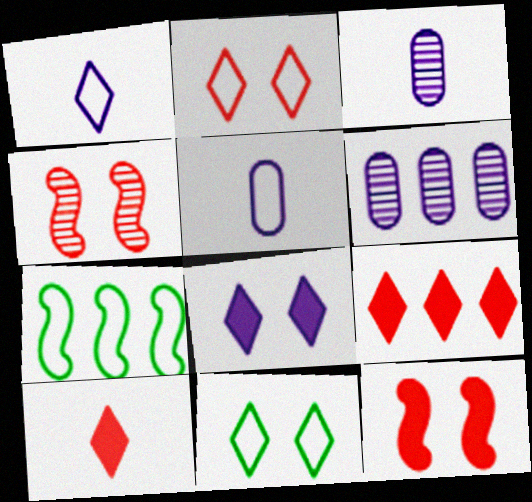[[2, 5, 7], 
[6, 7, 9]]